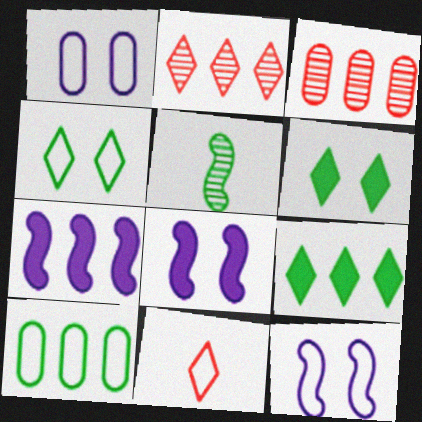[[2, 7, 10], 
[5, 6, 10], 
[10, 11, 12]]